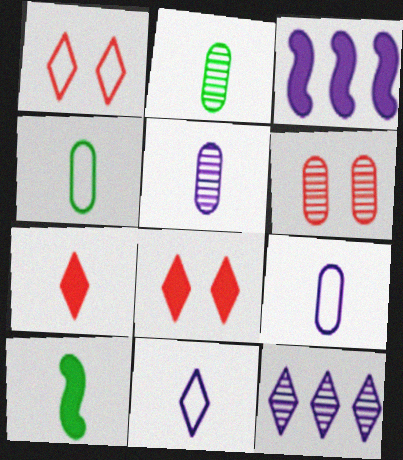[[1, 2, 3]]